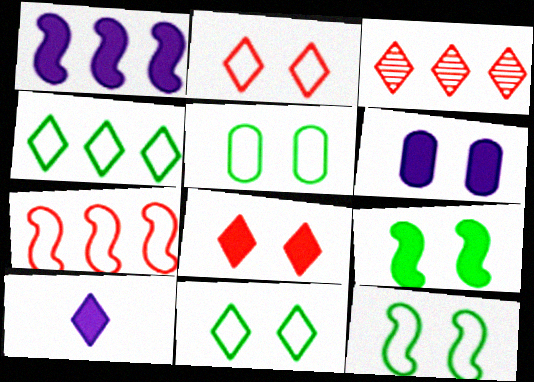[[1, 6, 10], 
[3, 10, 11], 
[5, 11, 12], 
[6, 8, 9]]